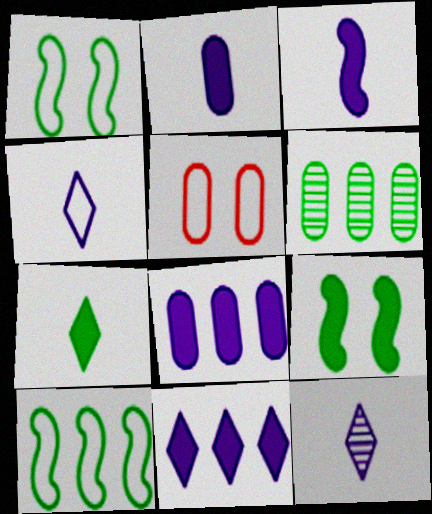[[1, 6, 7], 
[2, 5, 6], 
[4, 5, 10]]